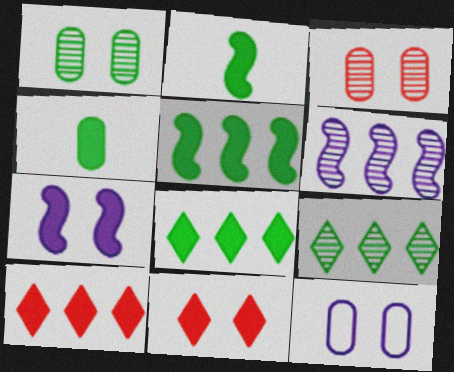[[4, 7, 10]]